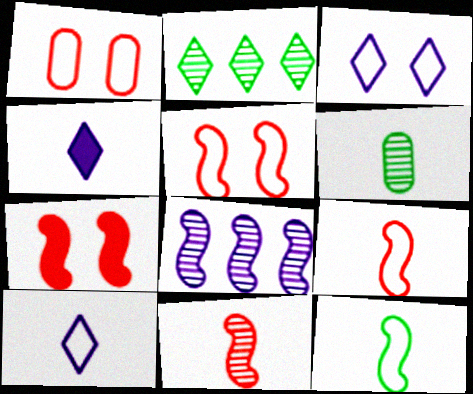[[4, 6, 9], 
[7, 8, 12]]